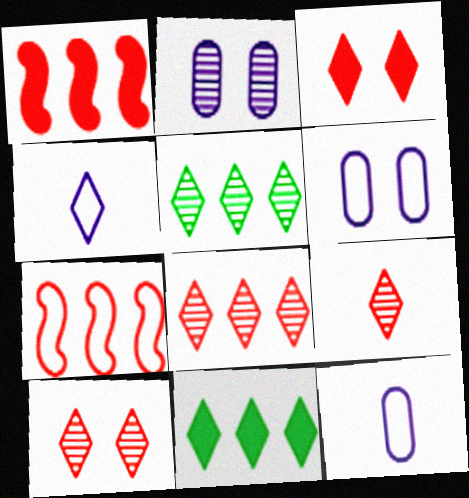[[3, 4, 5], 
[4, 10, 11], 
[8, 9, 10]]